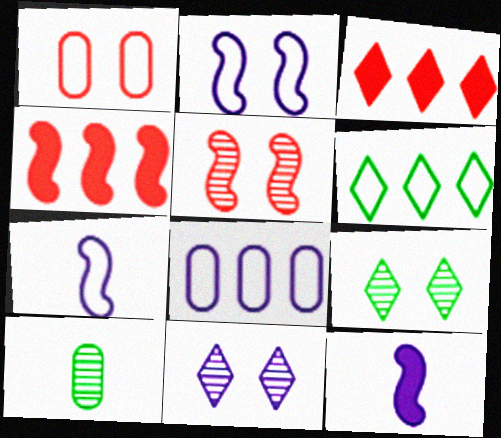[[1, 6, 7], 
[2, 3, 10], 
[8, 11, 12]]